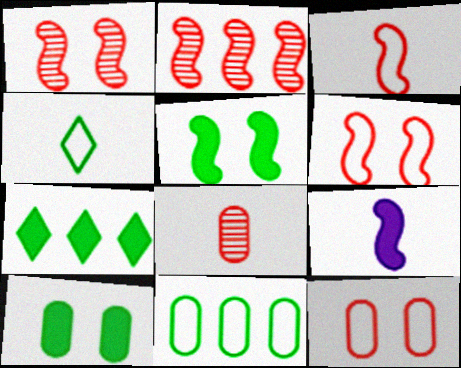[[4, 8, 9]]